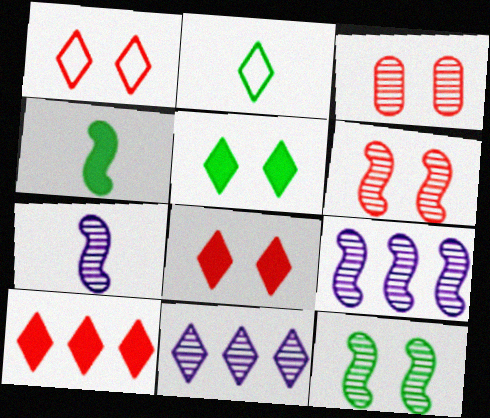[[2, 8, 11]]